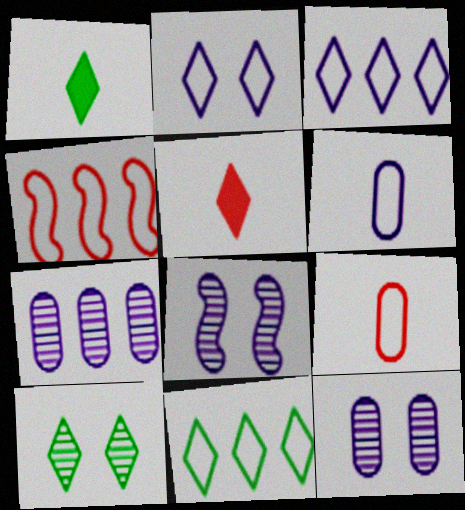[[1, 4, 12], 
[1, 10, 11], 
[3, 5, 10]]